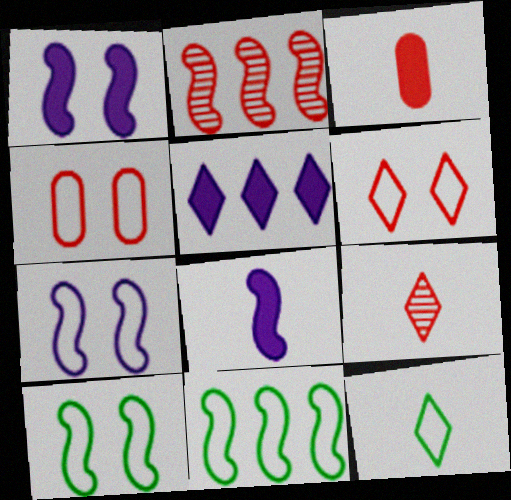[[2, 3, 6], 
[2, 8, 10]]